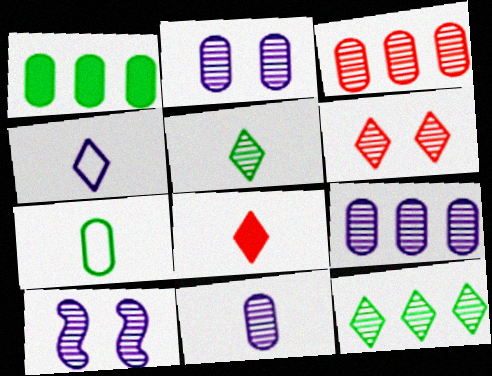[[2, 9, 11], 
[3, 5, 10], 
[4, 5, 8]]